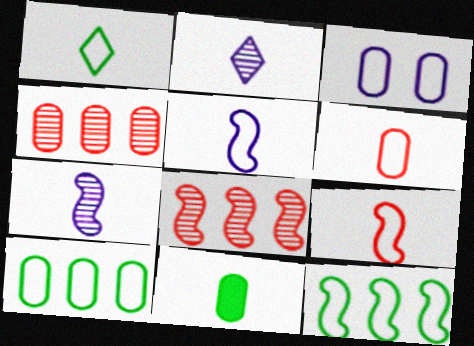[[1, 5, 6], 
[2, 9, 11], 
[3, 4, 11], 
[3, 6, 10]]